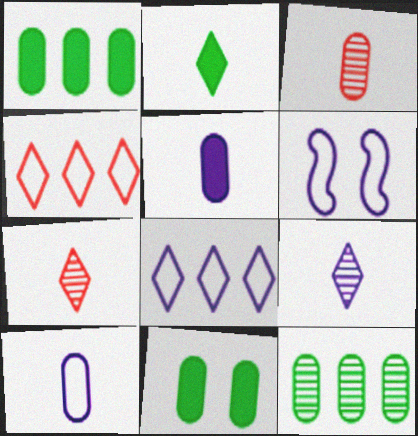[[1, 6, 7], 
[6, 8, 10]]